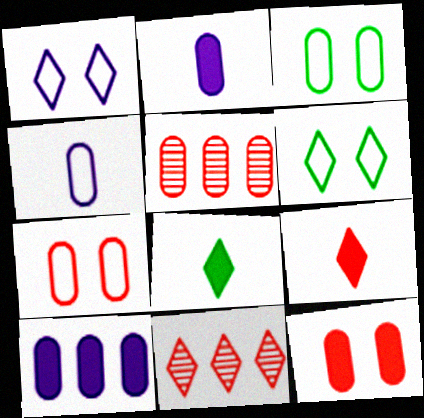[[1, 8, 11], 
[2, 3, 5]]